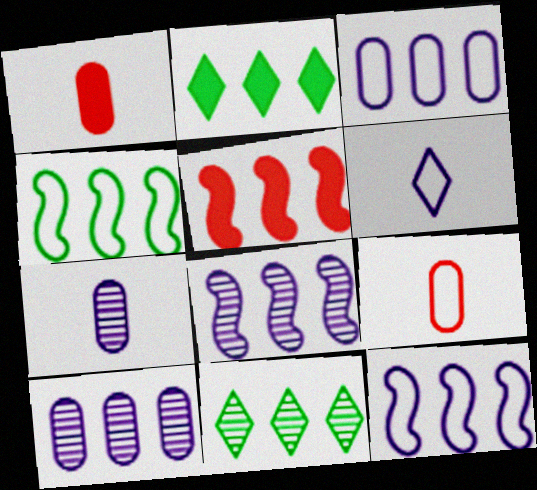[[3, 5, 11], 
[4, 5, 8]]